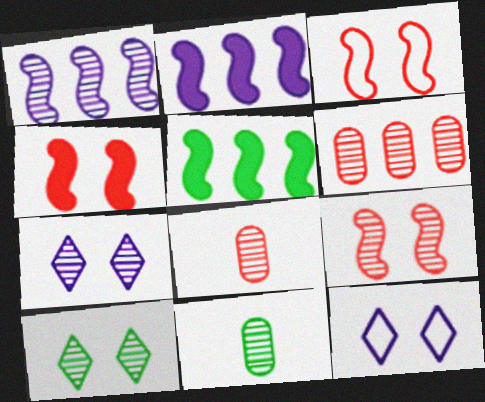[[1, 8, 10], 
[3, 4, 9], 
[5, 8, 12]]